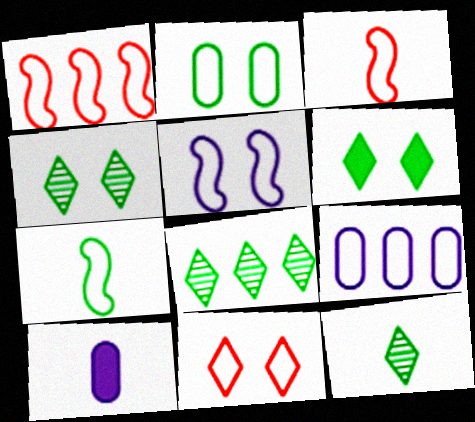[[1, 4, 10], 
[1, 5, 7], 
[2, 5, 11], 
[3, 10, 12], 
[4, 8, 12], 
[7, 9, 11]]